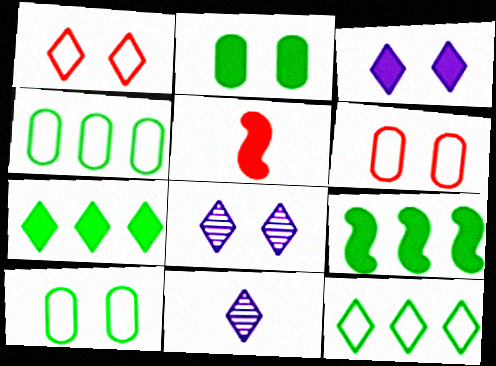[[1, 7, 11], 
[4, 5, 8], 
[6, 9, 11]]